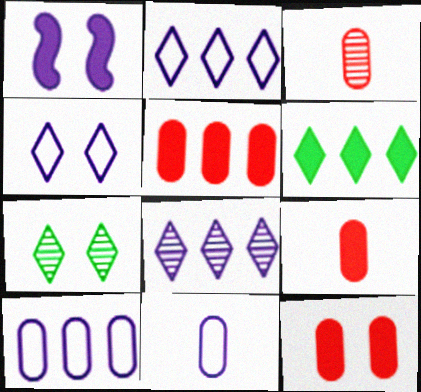[[1, 6, 9], 
[1, 8, 11], 
[5, 9, 12]]